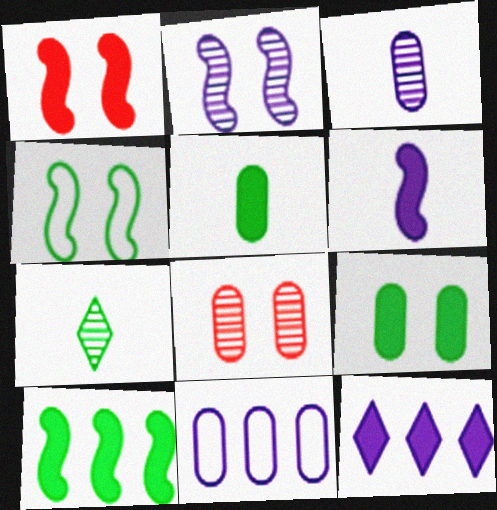[[1, 2, 4], 
[1, 5, 12], 
[1, 6, 10], 
[1, 7, 11], 
[5, 8, 11]]